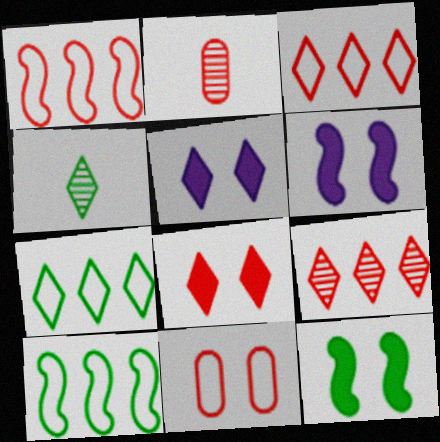[[1, 2, 8], 
[2, 5, 10], 
[2, 6, 7], 
[3, 4, 5]]